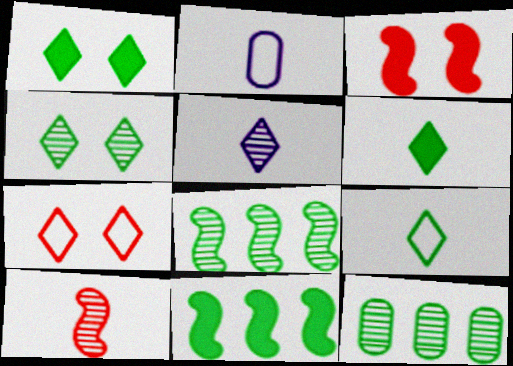[[2, 6, 10]]